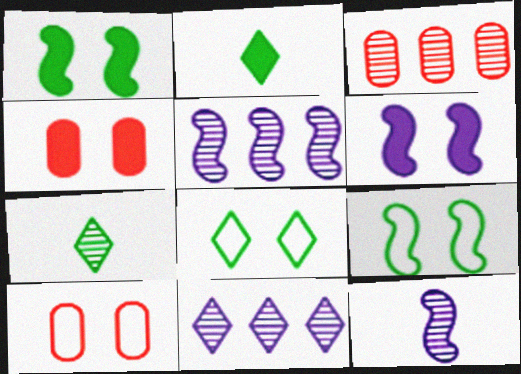[[2, 5, 10]]